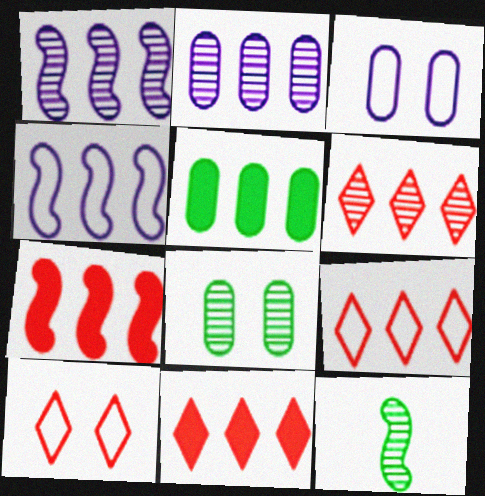[[1, 5, 9], 
[3, 11, 12], 
[4, 5, 6], 
[6, 9, 11]]